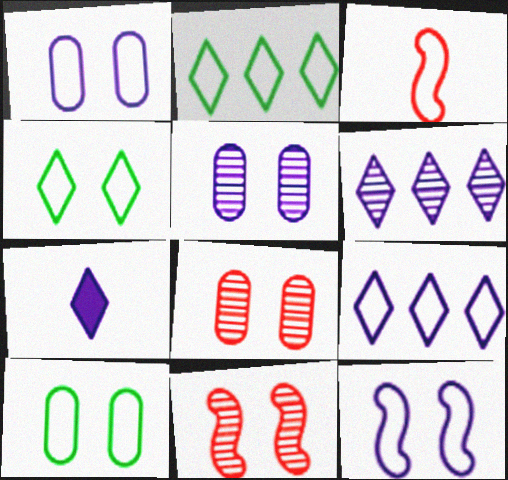[[1, 2, 3], 
[3, 9, 10]]